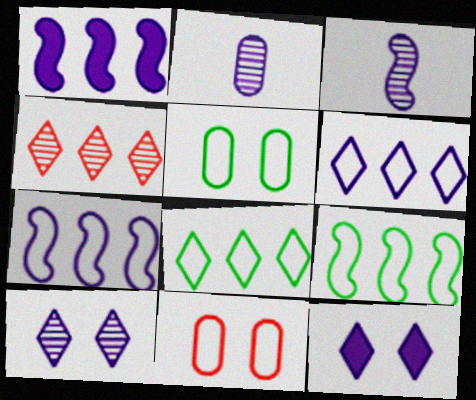[[2, 7, 12]]